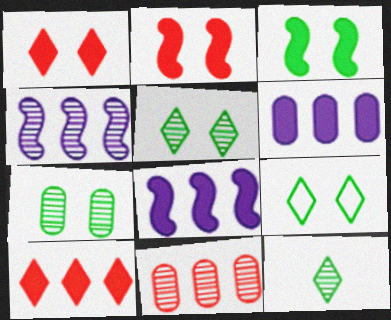[[3, 7, 9]]